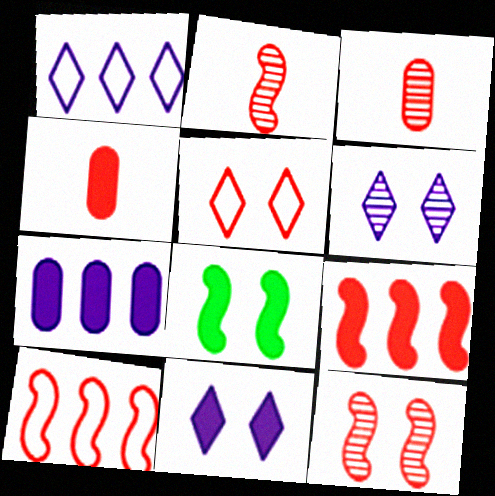[[1, 3, 8], 
[3, 5, 9]]